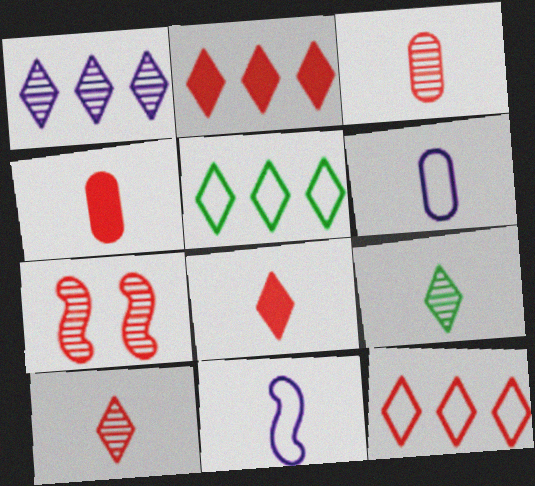[[1, 2, 5], 
[4, 7, 12], 
[4, 9, 11]]